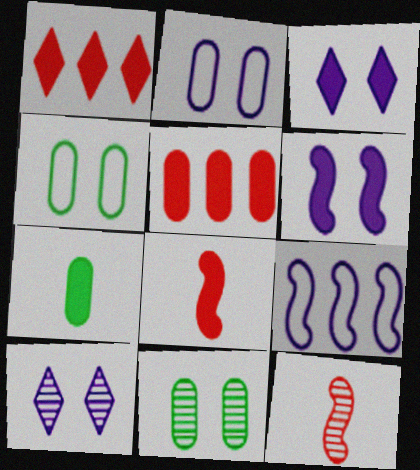[[1, 6, 7], 
[2, 6, 10]]